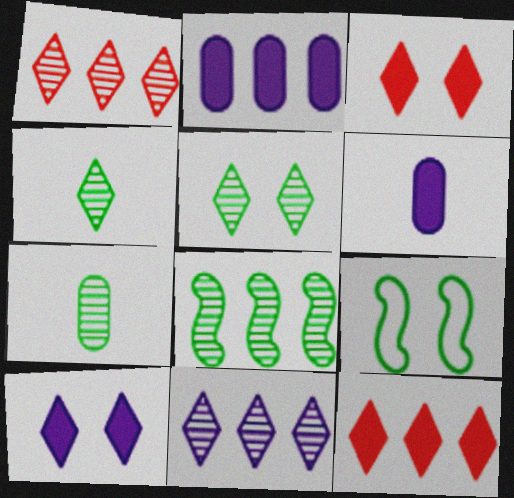[[1, 6, 9], 
[5, 7, 8]]